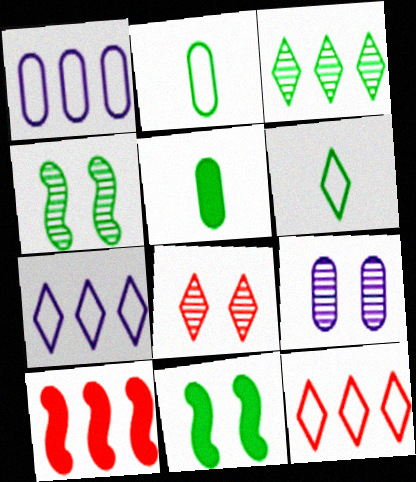[[1, 3, 10], 
[2, 3, 11], 
[4, 8, 9], 
[6, 9, 10]]